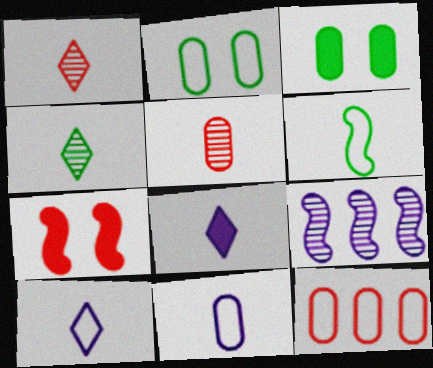[[1, 7, 12], 
[2, 11, 12], 
[5, 6, 8], 
[6, 7, 9]]